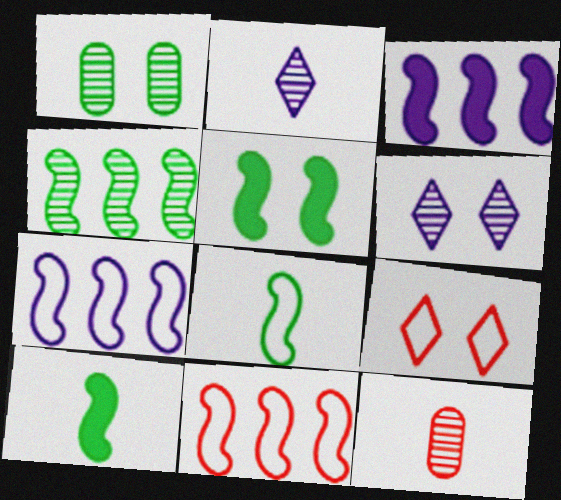[[3, 4, 11], 
[4, 5, 8], 
[4, 6, 12]]